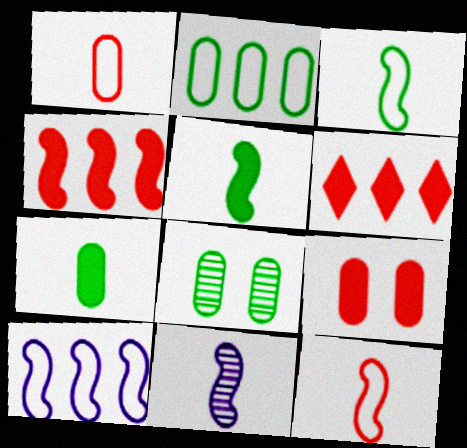[[2, 7, 8], 
[5, 11, 12]]